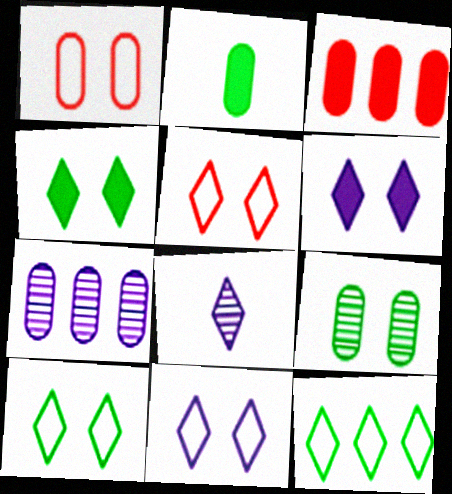[[1, 2, 7], 
[5, 10, 11]]